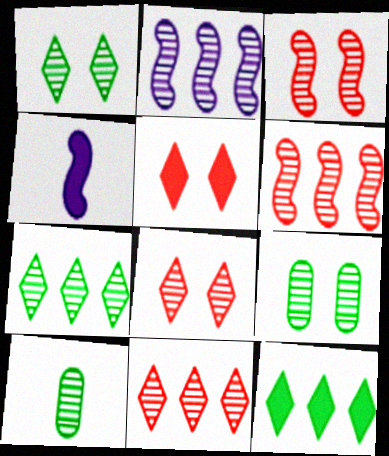[[2, 8, 10]]